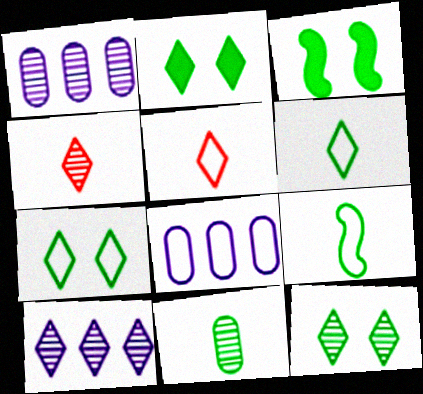[[1, 3, 5], 
[2, 5, 10], 
[2, 7, 12], 
[3, 4, 8], 
[4, 10, 12]]